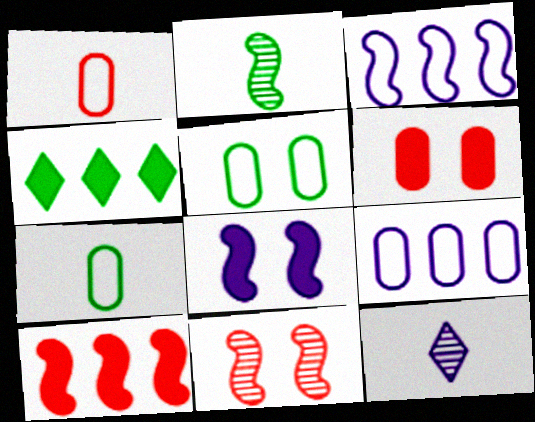[[1, 5, 9], 
[2, 4, 5], 
[5, 10, 12], 
[8, 9, 12]]